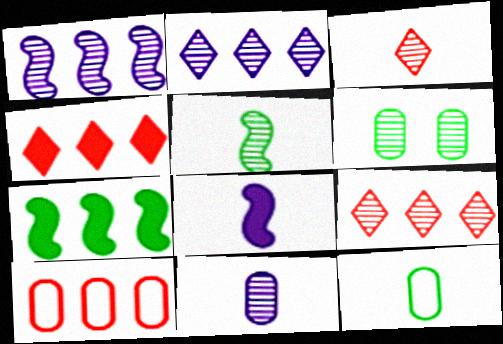[[1, 3, 6], 
[2, 7, 10], 
[3, 5, 11], 
[3, 8, 12]]